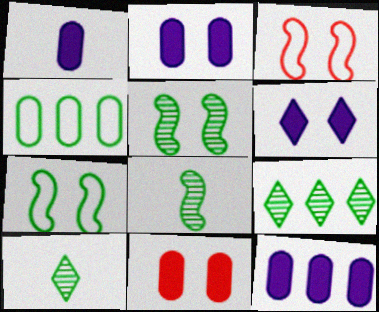[[1, 2, 12], 
[1, 3, 9], 
[3, 10, 12]]